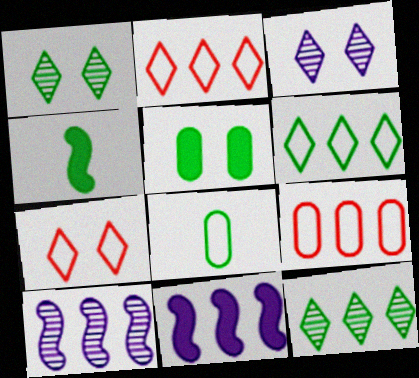[[3, 4, 9], 
[9, 11, 12]]